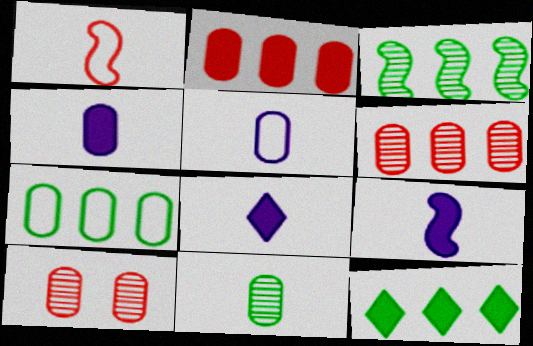[[1, 8, 11], 
[3, 7, 12], 
[4, 7, 10], 
[4, 8, 9]]